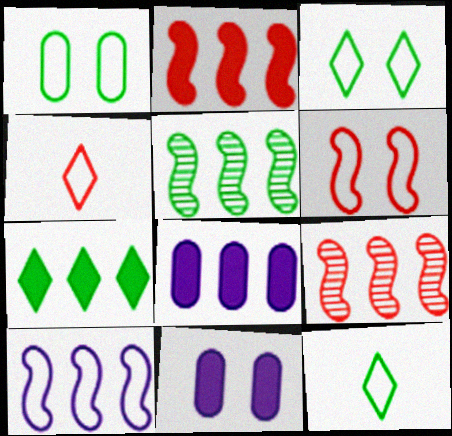[[1, 4, 10], 
[2, 5, 10], 
[2, 7, 8], 
[4, 5, 11], 
[9, 11, 12]]